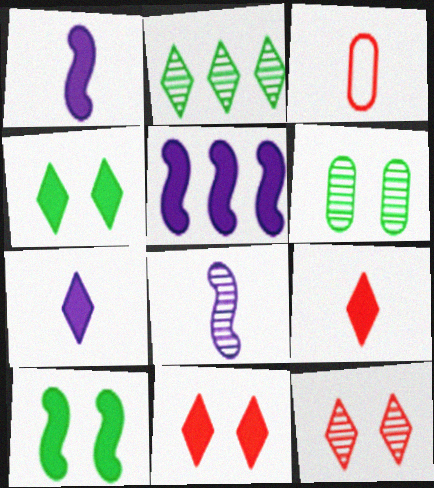[]